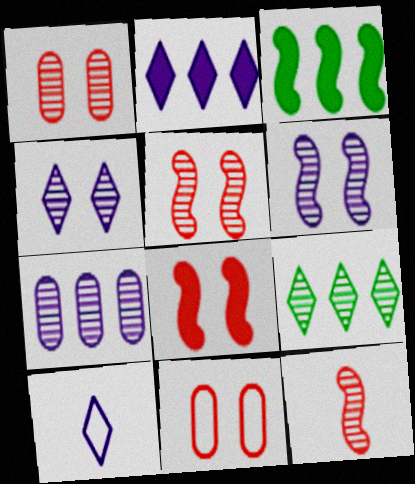[[1, 3, 10], 
[2, 4, 10]]